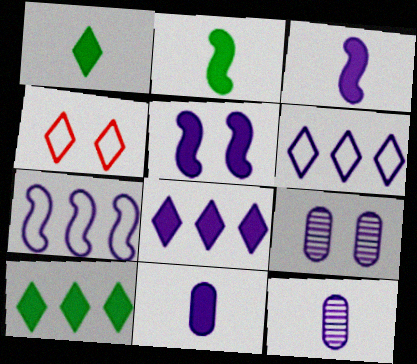[[3, 6, 9], 
[5, 6, 12], 
[5, 8, 11]]